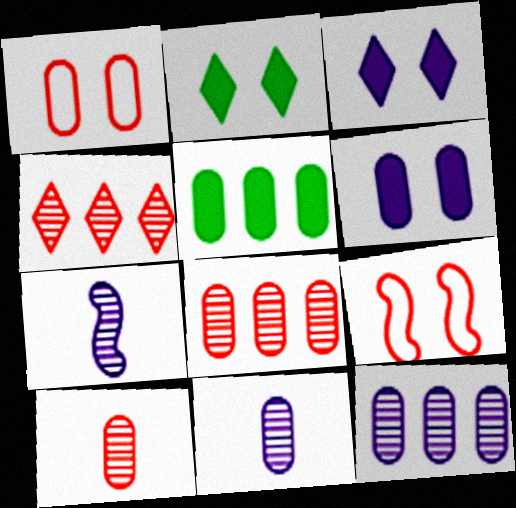[[1, 5, 11]]